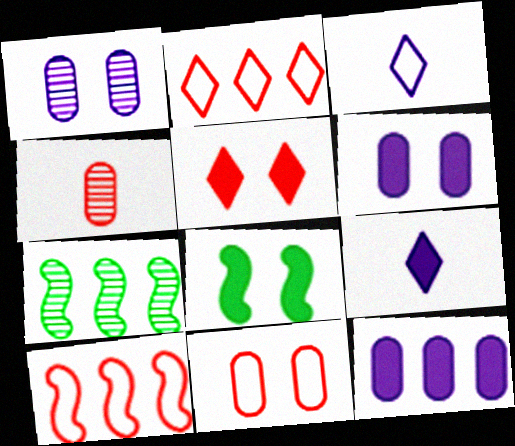[[2, 7, 12], 
[4, 5, 10], 
[5, 6, 8], 
[7, 9, 11]]